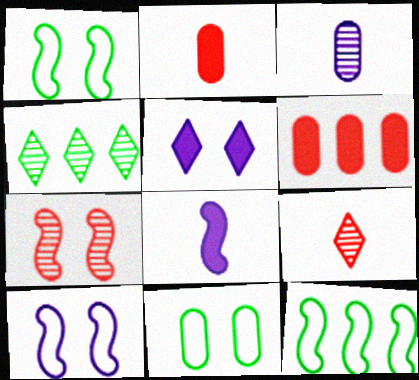[[2, 4, 10], 
[3, 4, 7], 
[3, 6, 11], 
[5, 7, 11], 
[7, 8, 12]]